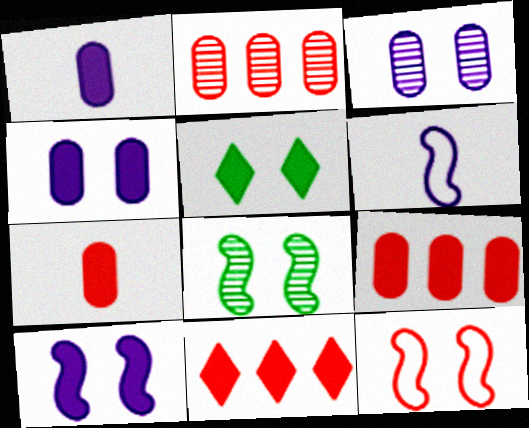[[2, 5, 6], 
[3, 5, 12], 
[8, 10, 12]]